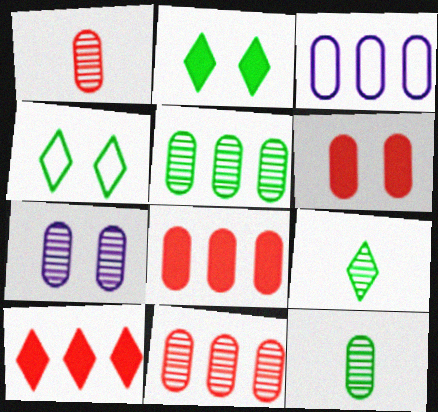[[1, 5, 7], 
[3, 5, 8], 
[3, 6, 12], 
[7, 11, 12]]